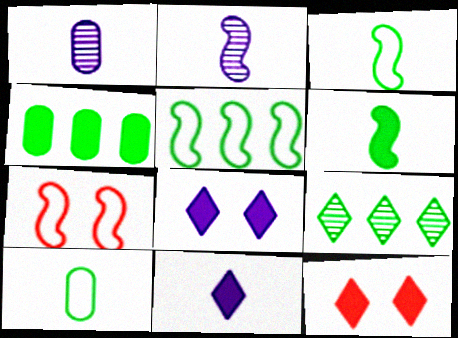[[1, 5, 12], 
[4, 5, 9]]